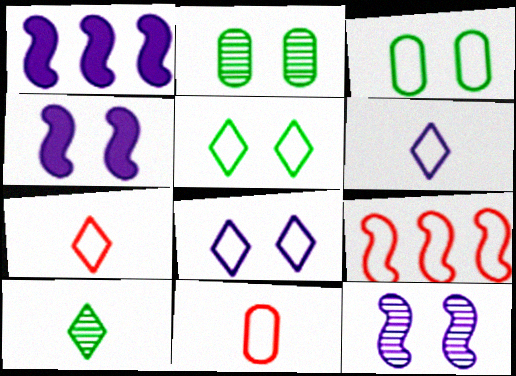[[1, 2, 7], 
[3, 6, 9]]